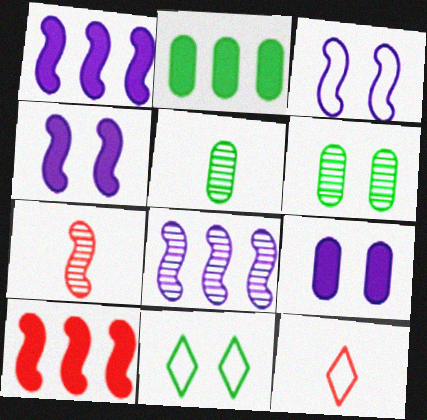[[1, 6, 12]]